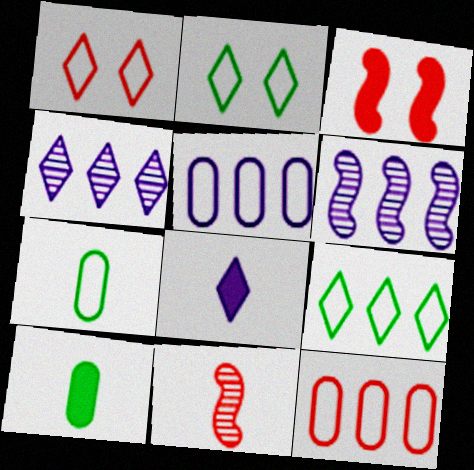[[1, 6, 10], 
[3, 4, 7], 
[7, 8, 11]]